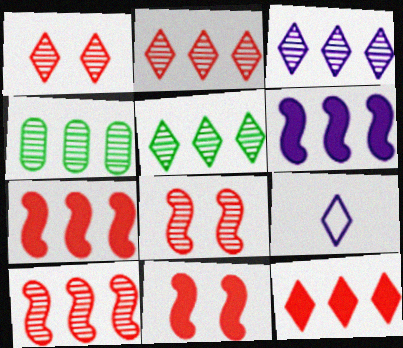[[2, 3, 5], 
[3, 4, 10], 
[4, 9, 11]]